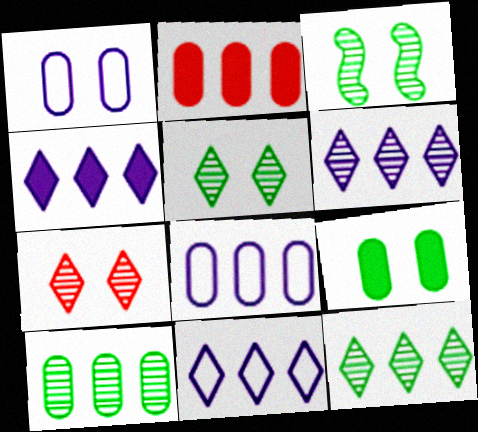[[2, 8, 10], 
[4, 6, 11]]